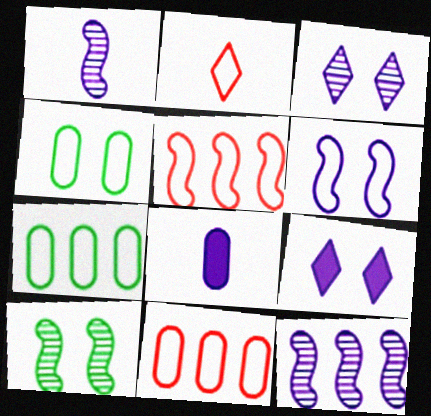[[2, 6, 7]]